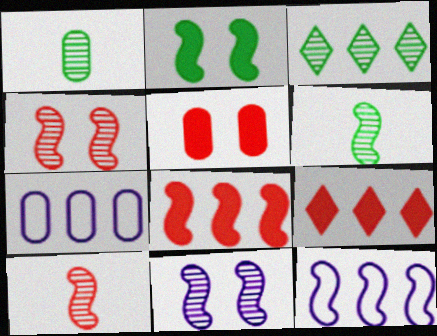[[1, 5, 7], 
[2, 10, 12], 
[3, 7, 8]]